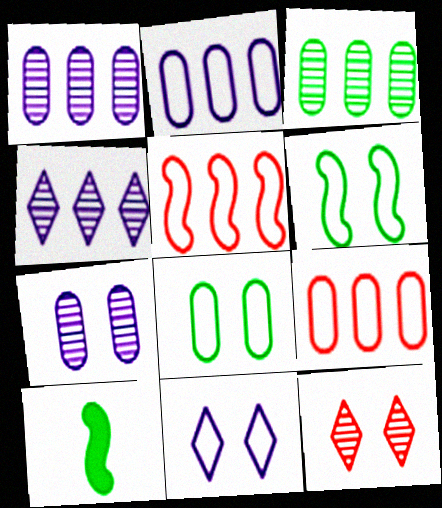[[2, 10, 12]]